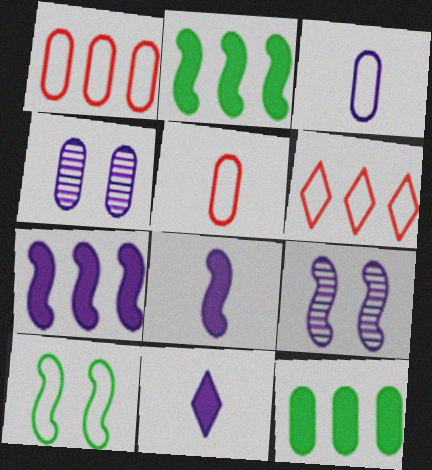[[3, 6, 10], 
[4, 5, 12]]